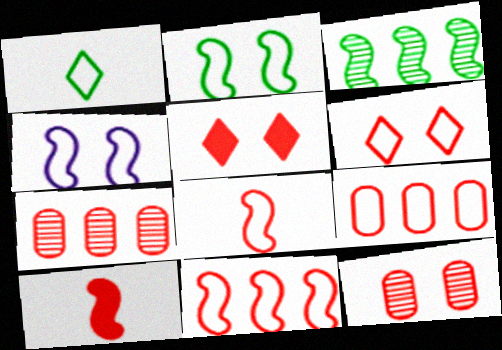[[1, 4, 9], 
[3, 4, 10], 
[5, 7, 8], 
[6, 7, 10], 
[6, 8, 9]]